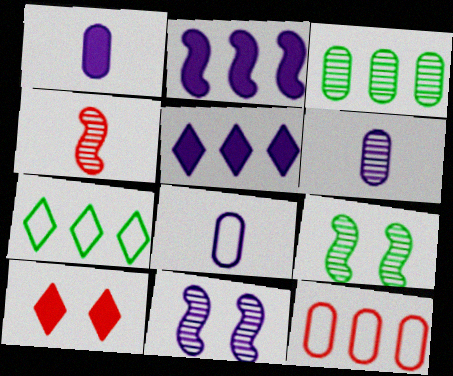[[1, 6, 8], 
[4, 10, 12], 
[5, 8, 11]]